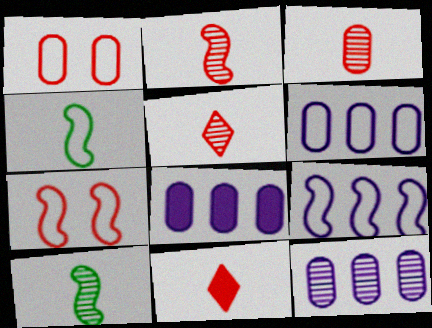[[2, 3, 5], 
[4, 7, 9], 
[6, 8, 12]]